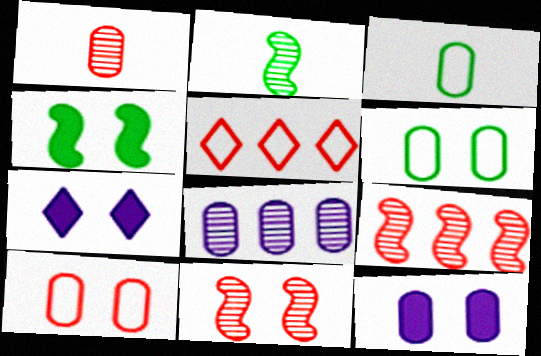[[2, 5, 12], 
[3, 7, 9], 
[6, 7, 11]]